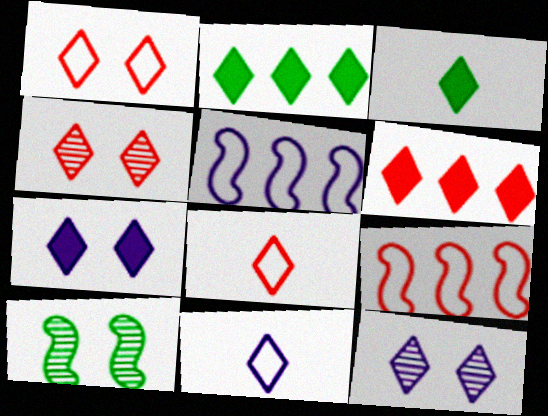[[2, 4, 11], 
[2, 8, 12], 
[3, 6, 7], 
[4, 6, 8]]